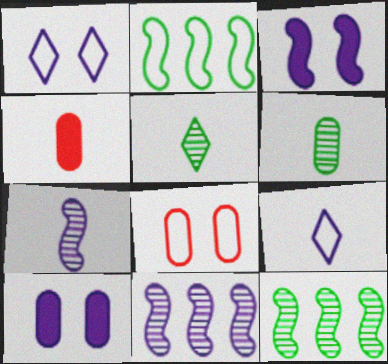[[1, 4, 12], 
[2, 8, 9], 
[9, 10, 11]]